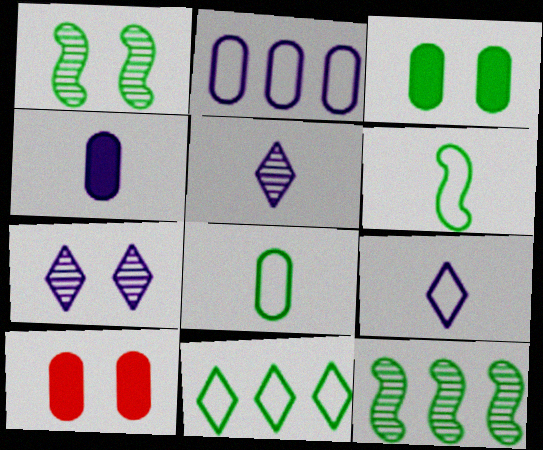[[9, 10, 12]]